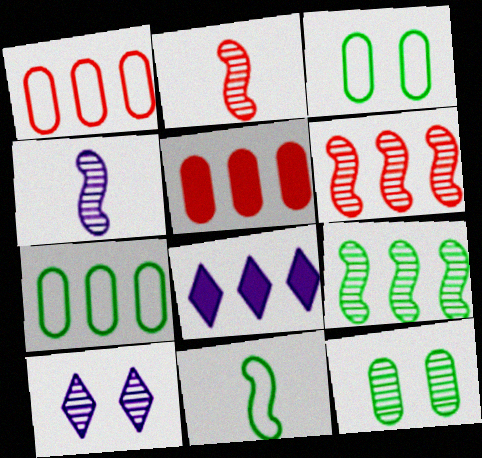[[1, 8, 9], 
[2, 3, 8], 
[5, 10, 11], 
[6, 7, 8]]